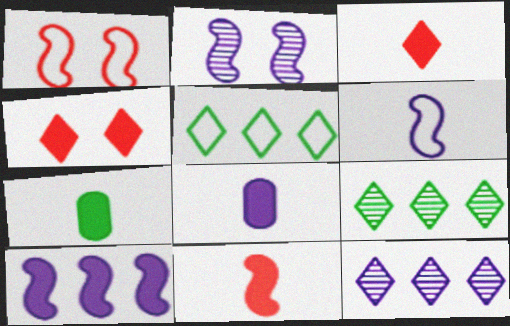[[1, 7, 12], 
[1, 8, 9], 
[2, 6, 10], 
[4, 7, 10]]